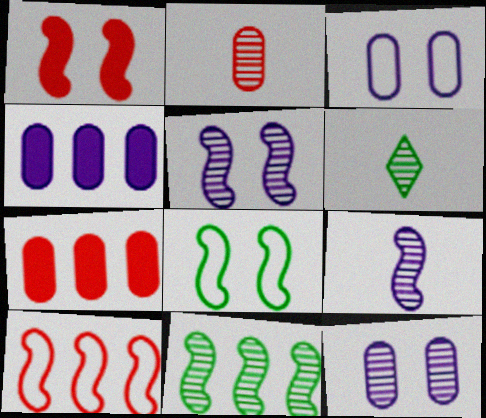[[1, 5, 8], 
[2, 6, 9]]